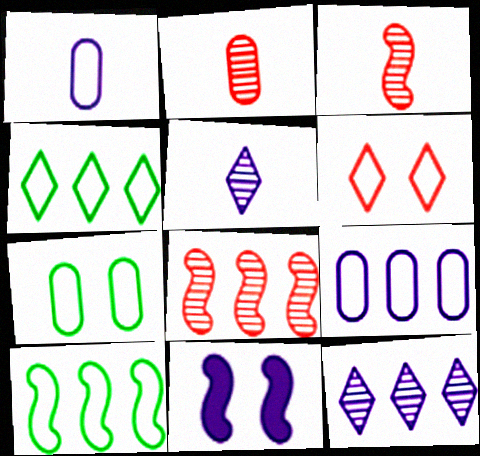[[1, 6, 10], 
[1, 11, 12], 
[2, 4, 11], 
[3, 10, 11], 
[5, 9, 11]]